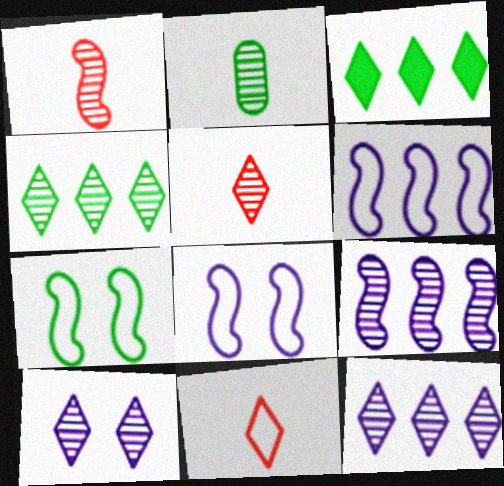[[2, 3, 7], 
[3, 10, 11], 
[4, 5, 10]]